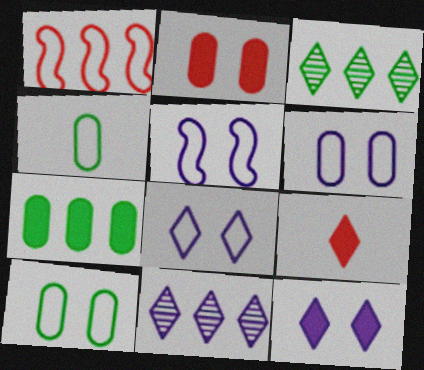[[1, 4, 8], 
[1, 7, 11], 
[3, 8, 9], 
[5, 6, 8]]